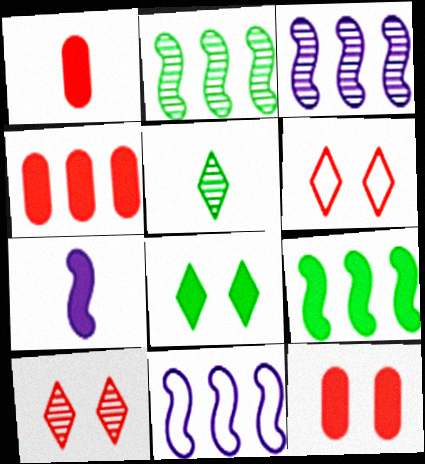[[1, 4, 12], 
[4, 7, 8], 
[5, 11, 12]]